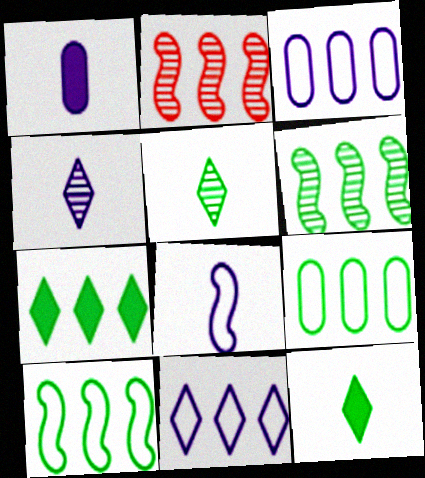[[1, 4, 8], 
[2, 3, 7], 
[6, 7, 9]]